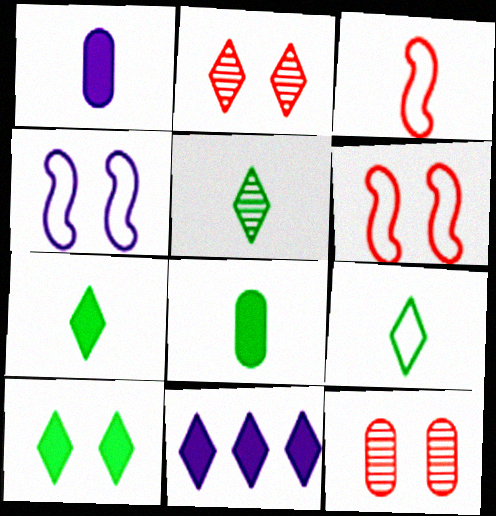[[1, 3, 5], 
[2, 9, 11], 
[4, 10, 12], 
[5, 7, 9]]